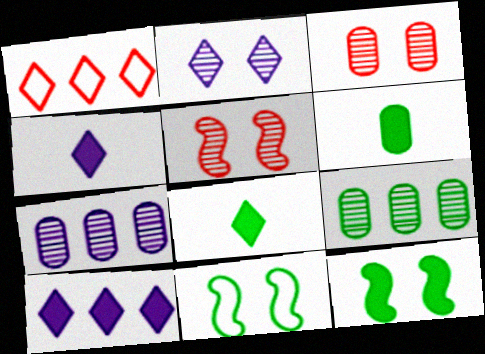[[1, 2, 8], 
[8, 9, 11]]